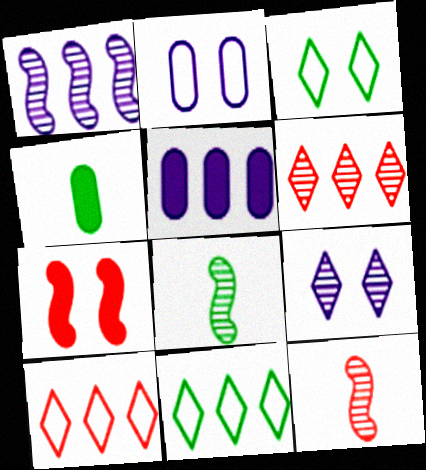[[3, 5, 12]]